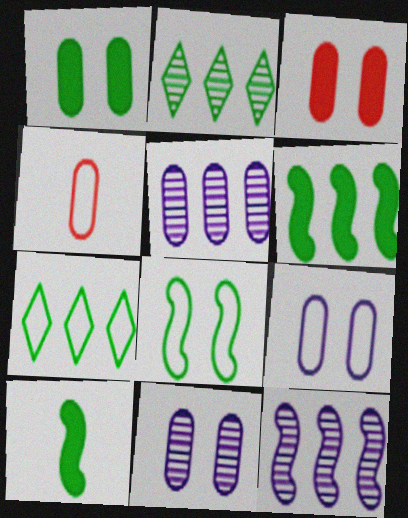[[1, 4, 5]]